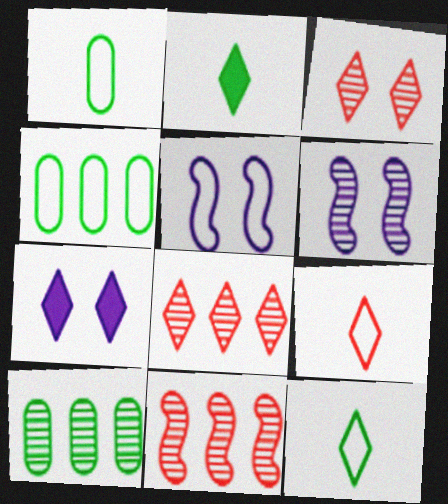[[1, 7, 11], 
[4, 5, 9], 
[7, 8, 12]]